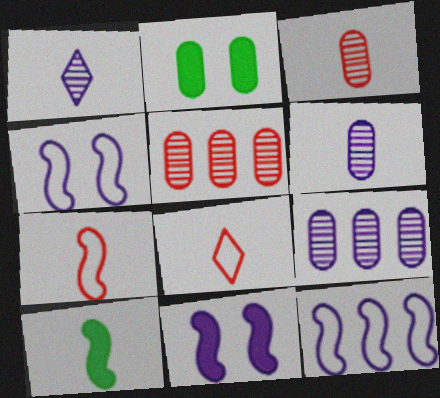[[6, 8, 10]]